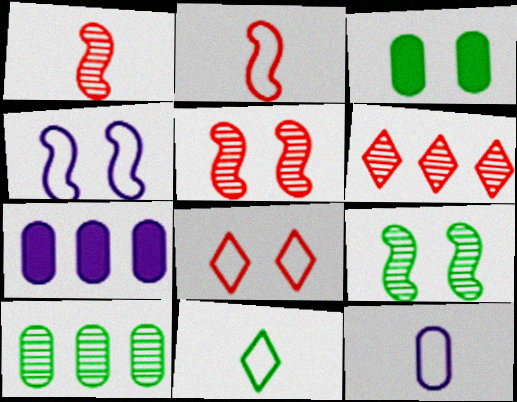[[2, 11, 12], 
[5, 7, 11]]